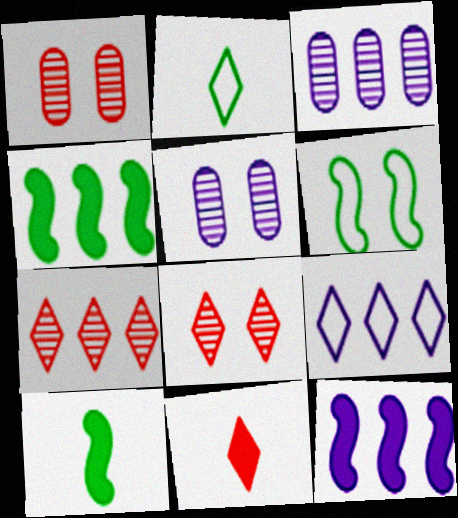[[1, 2, 12], 
[1, 9, 10], 
[3, 6, 11], 
[3, 9, 12]]